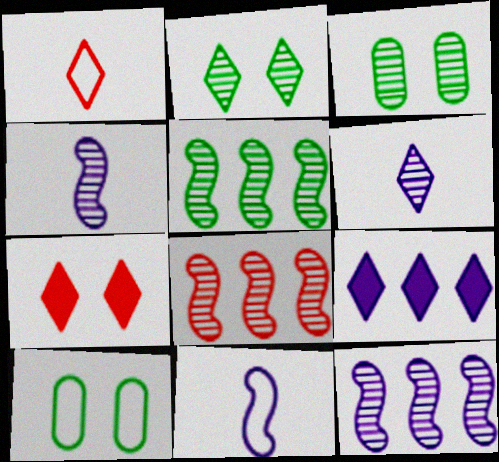[[1, 2, 9], 
[3, 6, 8], 
[5, 8, 12]]